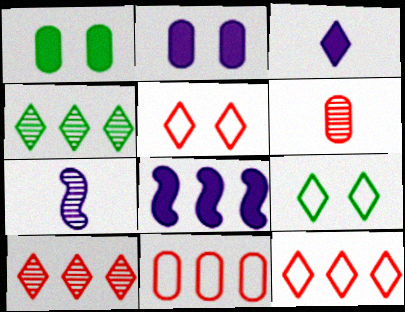[[1, 7, 12], 
[2, 3, 8], 
[3, 4, 5], 
[3, 9, 10], 
[4, 8, 11], 
[6, 8, 9]]